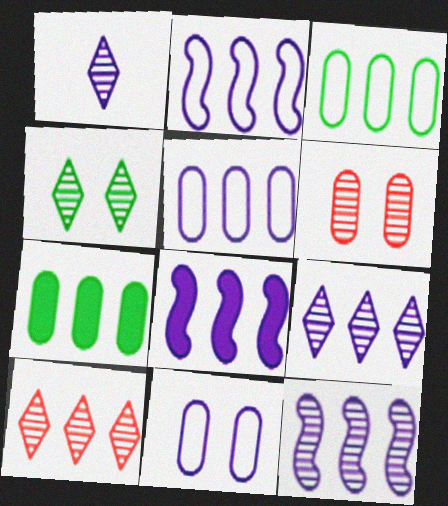[[1, 4, 10], 
[1, 8, 11], 
[2, 7, 10], 
[2, 8, 12], 
[3, 8, 10], 
[5, 8, 9]]